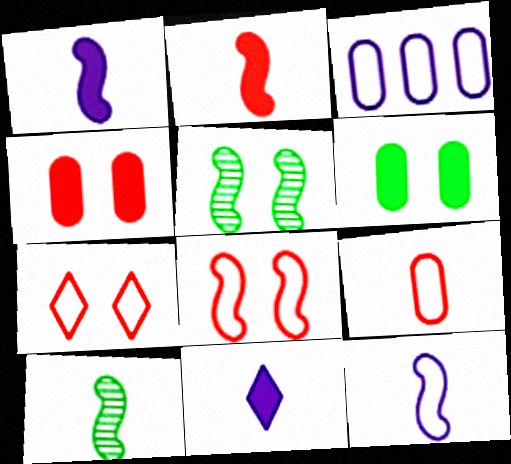[[2, 10, 12], 
[9, 10, 11]]